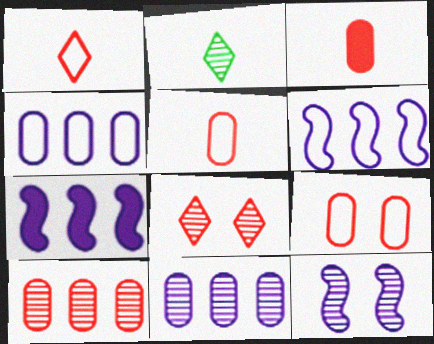[[2, 7, 9], 
[2, 10, 12], 
[3, 9, 10]]